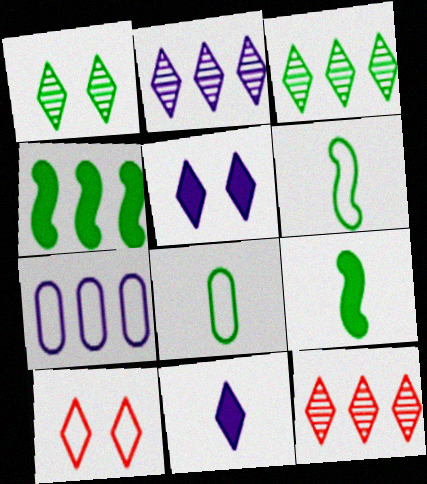[[1, 4, 8], 
[1, 5, 10], 
[2, 3, 12], 
[3, 10, 11], 
[4, 7, 12], 
[6, 7, 10]]